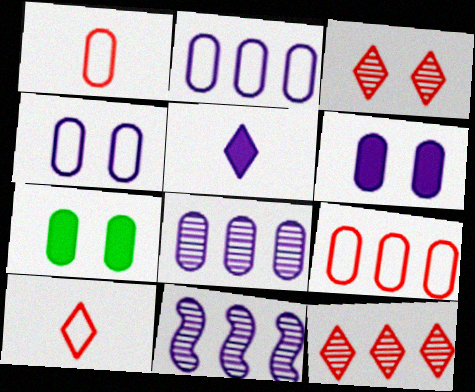[[1, 7, 8], 
[4, 5, 11], 
[7, 10, 11]]